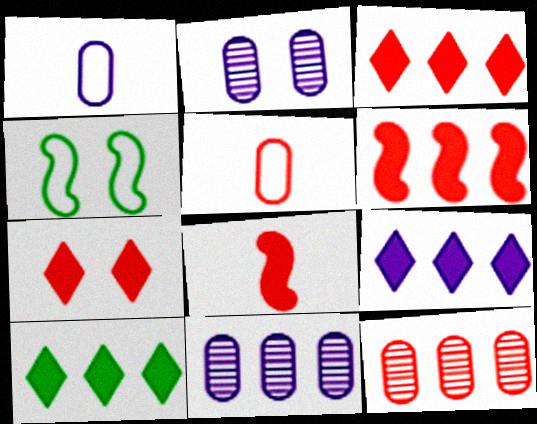[[2, 4, 7], 
[3, 9, 10]]